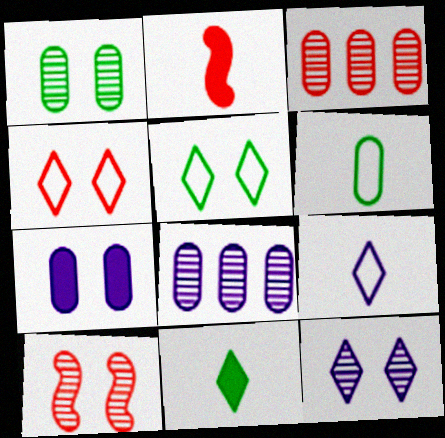[[1, 10, 12], 
[2, 3, 4], 
[2, 5, 8], 
[3, 6, 7], 
[5, 7, 10]]